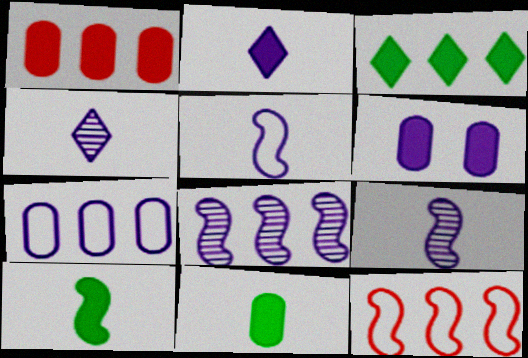[[1, 6, 11]]